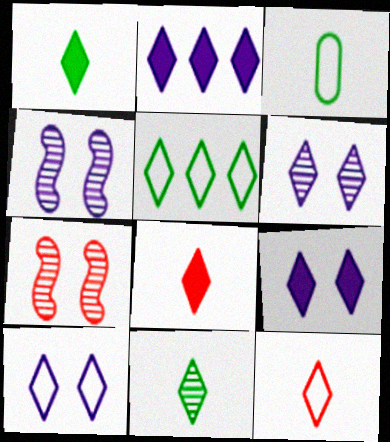[[2, 3, 7], 
[5, 6, 8], 
[5, 10, 12], 
[6, 9, 10]]